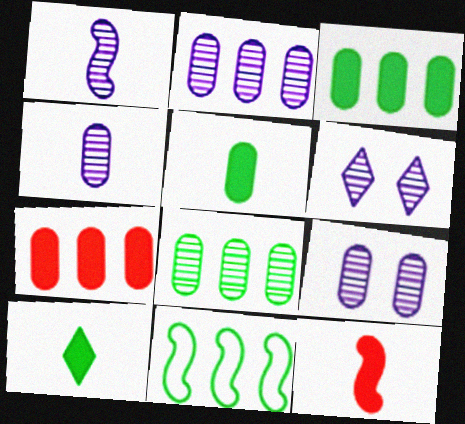[[1, 2, 6], 
[2, 4, 9]]